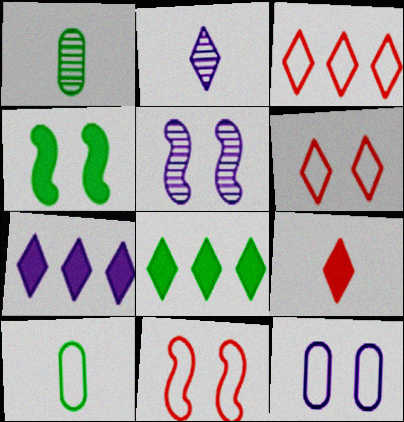[[1, 7, 11], 
[2, 6, 8], 
[4, 5, 11]]